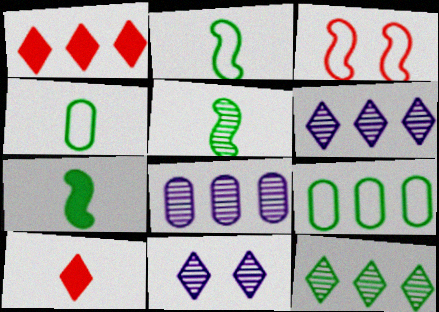[[2, 5, 7]]